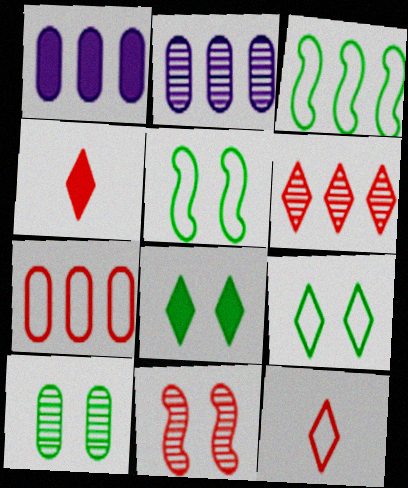[[1, 3, 6], 
[2, 4, 5], 
[4, 7, 11], 
[5, 8, 10]]